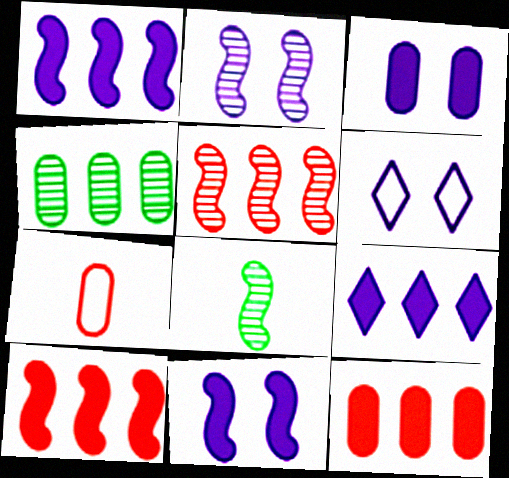[[2, 3, 6], 
[2, 5, 8], 
[3, 4, 7], 
[6, 8, 12]]